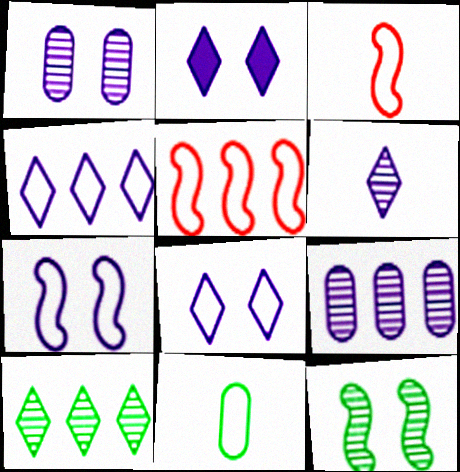[[1, 2, 7], 
[2, 4, 6], 
[5, 8, 11]]